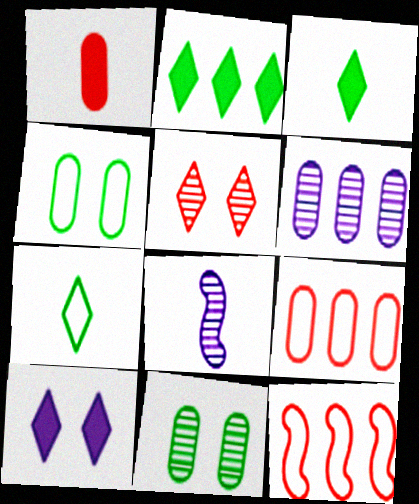[[1, 4, 6], 
[1, 5, 12], 
[1, 7, 8], 
[2, 6, 12]]